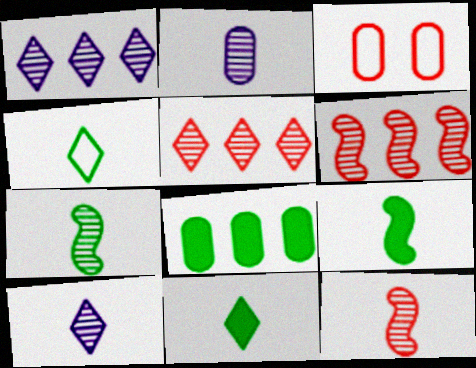[[1, 3, 9], 
[2, 3, 8]]